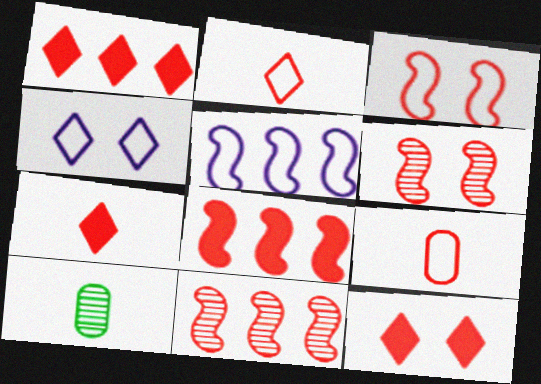[[1, 6, 9], 
[1, 7, 12], 
[4, 8, 10], 
[5, 10, 12], 
[9, 11, 12]]